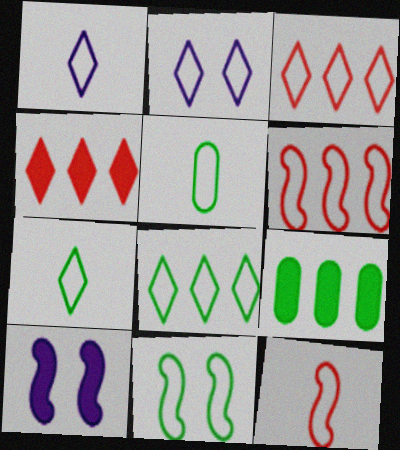[[1, 5, 12], 
[2, 3, 7], 
[2, 5, 6], 
[5, 8, 11]]